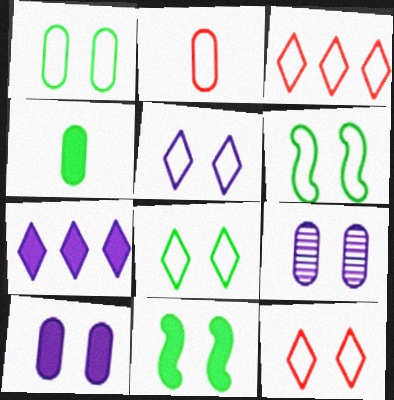[[1, 6, 8], 
[5, 8, 12], 
[9, 11, 12]]